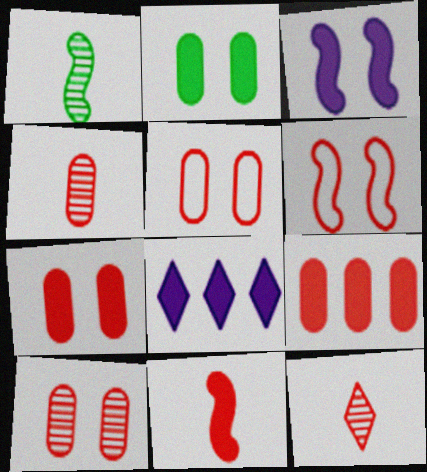[[1, 5, 8], 
[2, 8, 11], 
[4, 5, 9], 
[5, 7, 10], 
[6, 9, 12]]